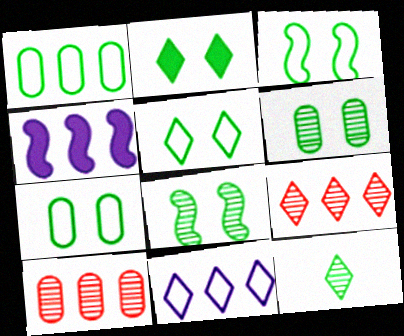[[1, 4, 9], 
[2, 3, 6], 
[2, 7, 8], 
[3, 5, 7]]